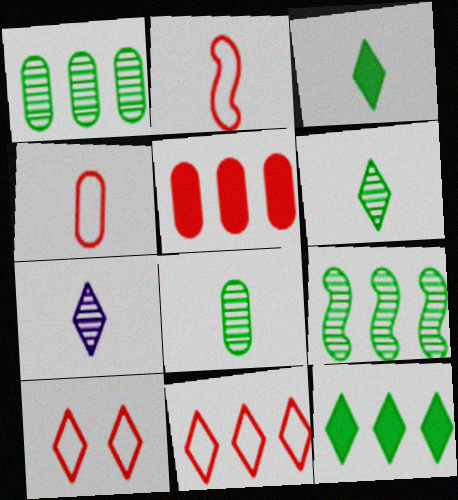[[7, 10, 12]]